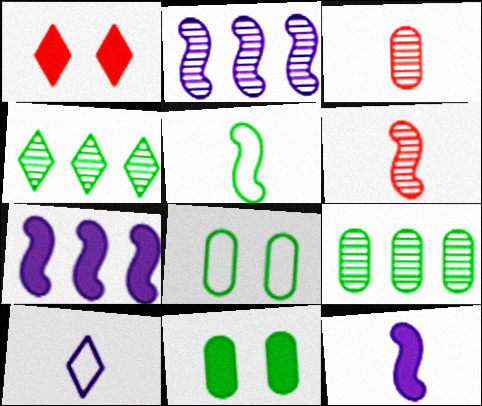[[1, 4, 10], 
[4, 5, 11], 
[5, 6, 12]]